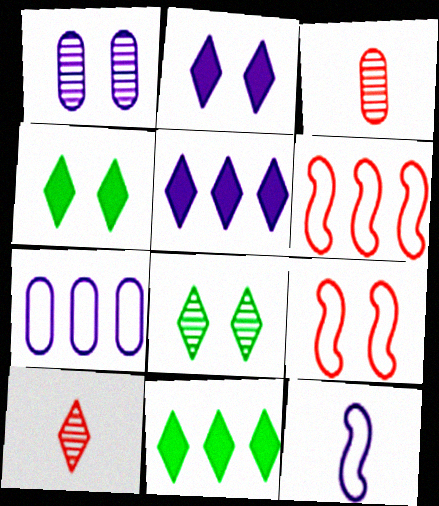[[1, 4, 9], 
[1, 5, 12]]